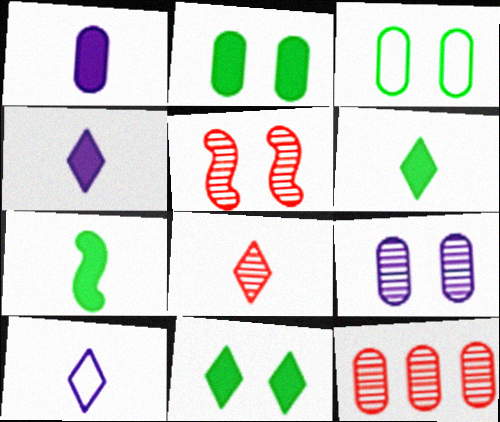[[1, 3, 12], 
[5, 8, 12], 
[6, 8, 10]]